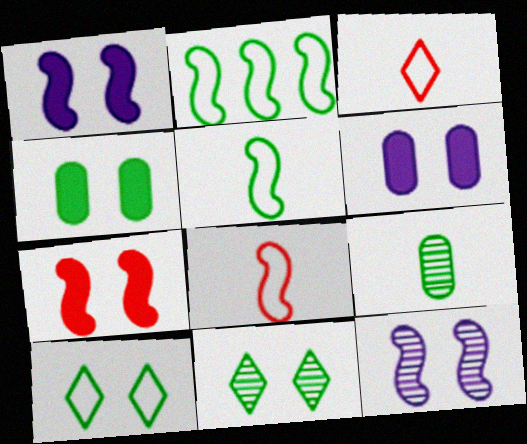[]